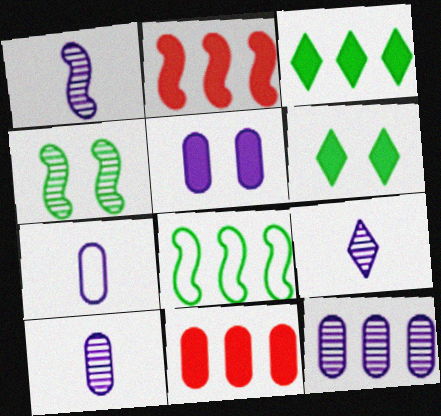[[1, 9, 10], 
[5, 7, 12]]